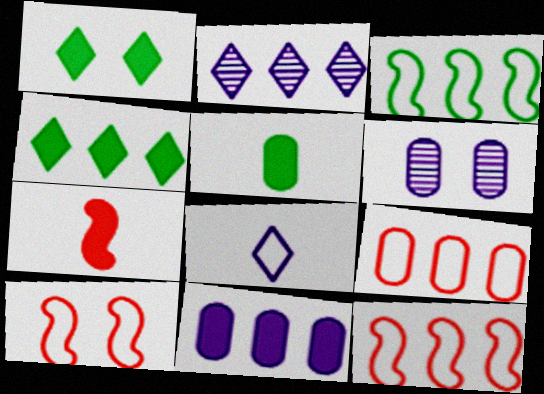[[1, 6, 10], 
[1, 7, 11], 
[2, 5, 10], 
[5, 6, 9]]